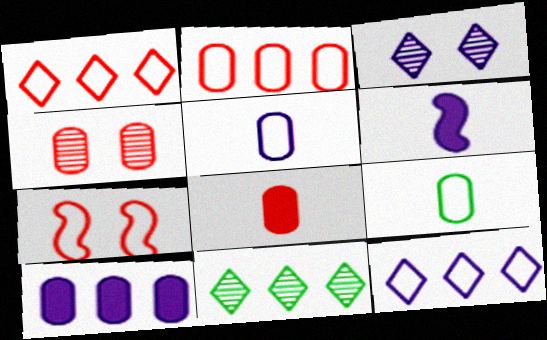[[2, 4, 8], 
[4, 9, 10], 
[7, 9, 12]]